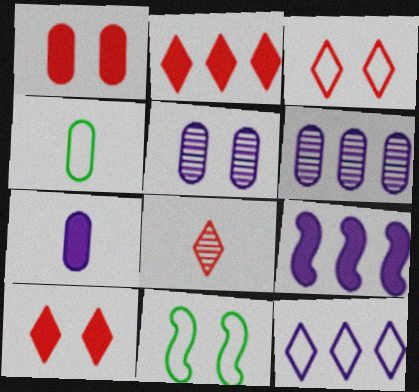[[1, 4, 6], 
[2, 3, 8], 
[5, 10, 11], 
[6, 9, 12]]